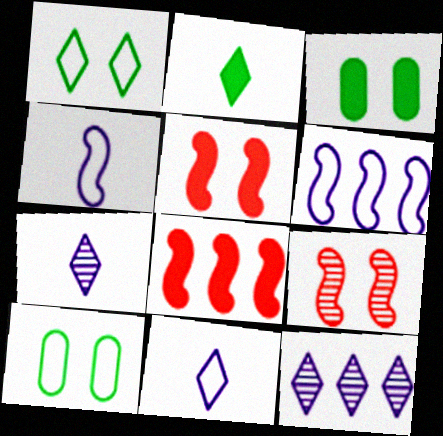[[7, 8, 10]]